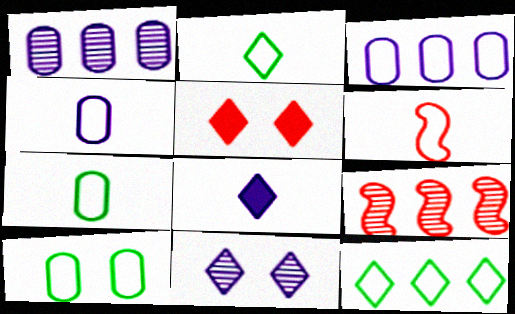[[2, 4, 6], 
[8, 9, 10]]